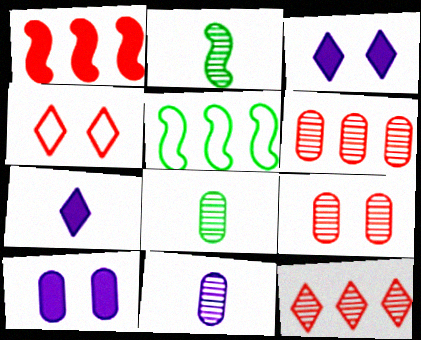[[5, 7, 9]]